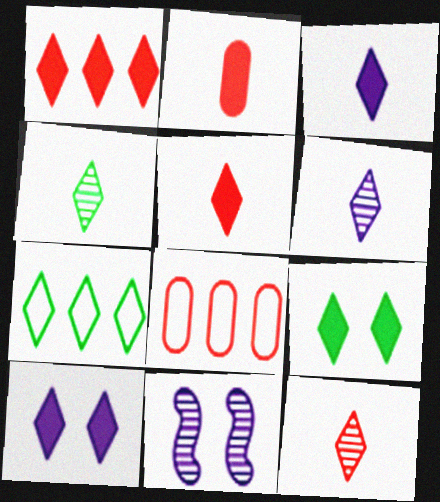[[1, 3, 9], 
[2, 7, 11], 
[4, 6, 12], 
[4, 7, 9], 
[7, 10, 12]]